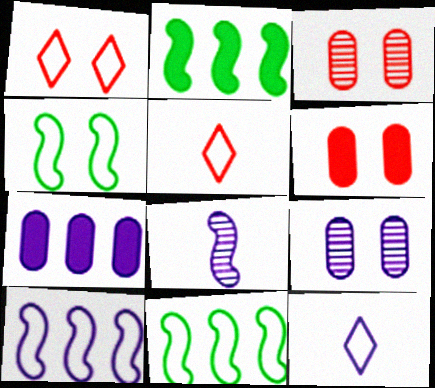[[2, 3, 12], 
[2, 5, 9]]